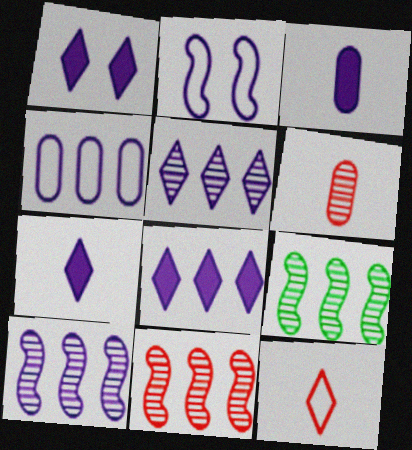[[1, 7, 8], 
[2, 3, 5], 
[4, 8, 10], 
[9, 10, 11]]